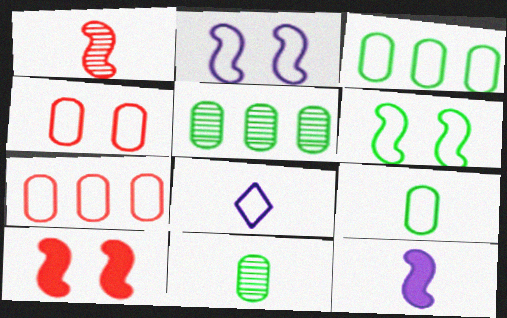[[5, 8, 10], 
[6, 7, 8]]